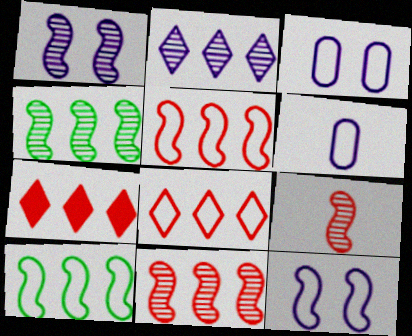[[1, 4, 9]]